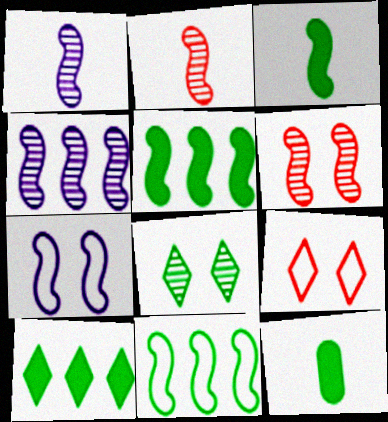[[2, 5, 7], 
[4, 9, 12], 
[8, 11, 12]]